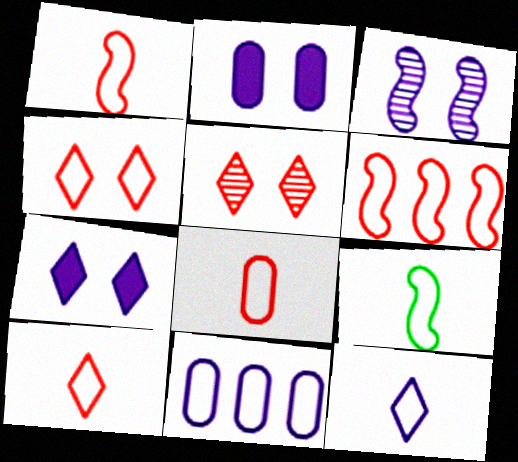[[1, 8, 10], 
[4, 6, 8], 
[4, 9, 11], 
[8, 9, 12]]